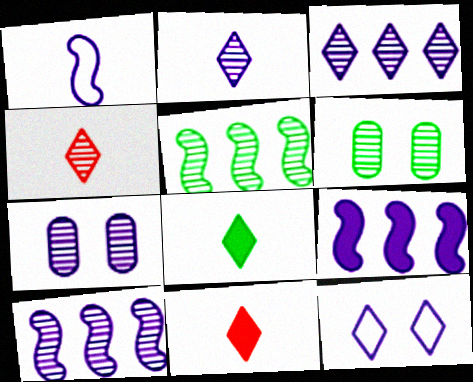[[2, 7, 10], 
[4, 5, 7], 
[4, 6, 10]]